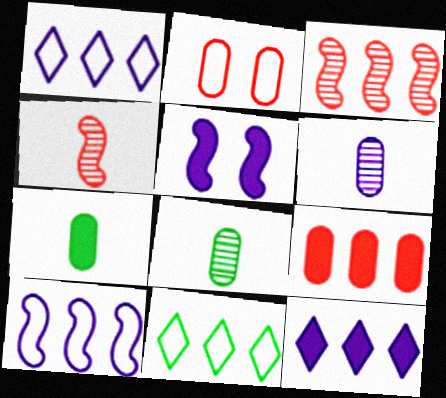[[1, 5, 6]]